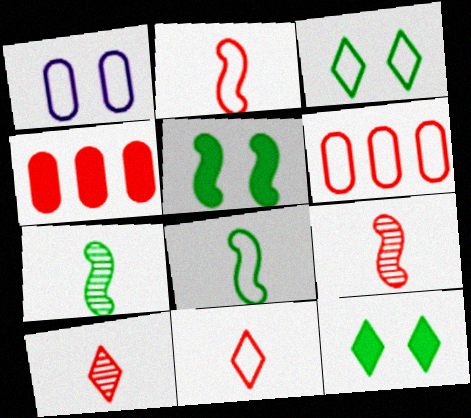[]